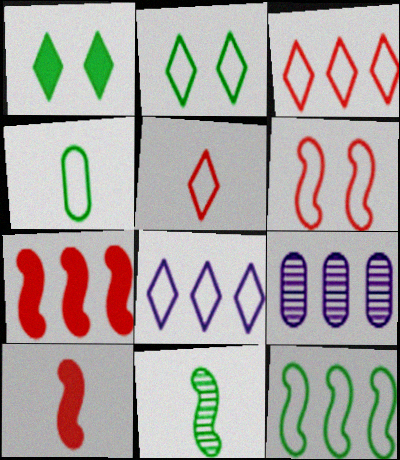[[2, 4, 12], 
[2, 5, 8], 
[2, 9, 10], 
[4, 6, 8]]